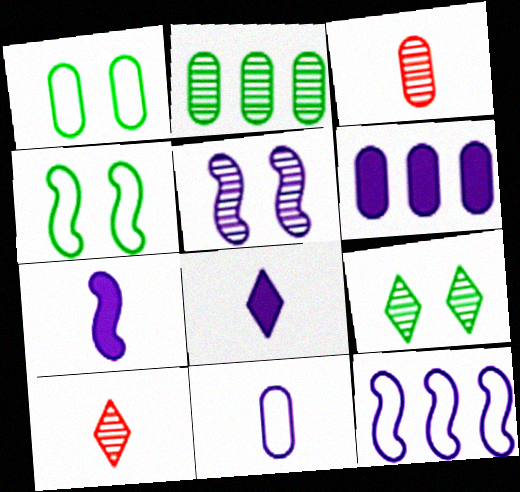[[1, 3, 6], 
[2, 5, 10], 
[4, 6, 10], 
[5, 7, 12]]